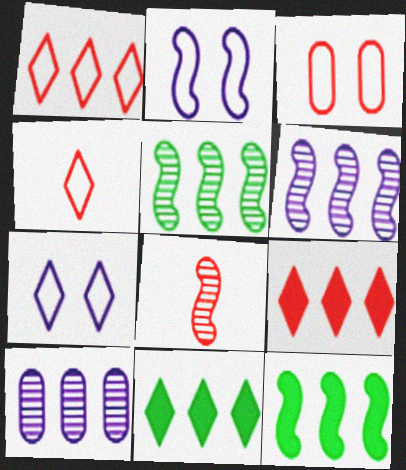[[1, 10, 12], 
[2, 8, 12], 
[3, 8, 9]]